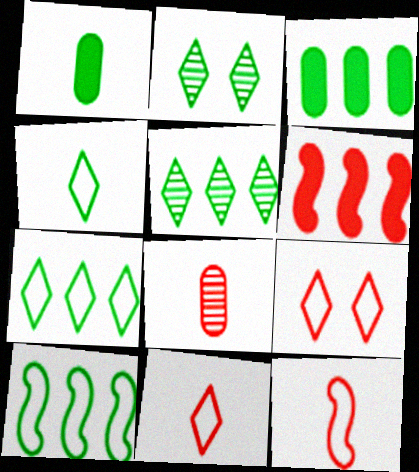[[1, 2, 10], 
[3, 5, 10], 
[6, 8, 9]]